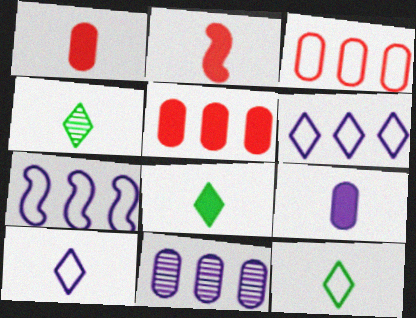[[2, 8, 9], 
[4, 8, 12]]